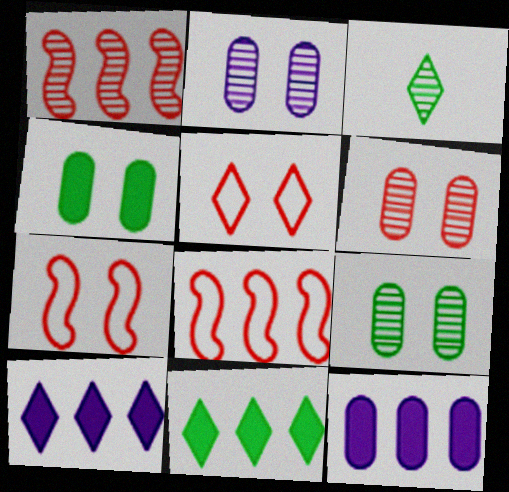[[1, 2, 3], 
[2, 6, 9], 
[3, 5, 10], 
[3, 7, 12]]